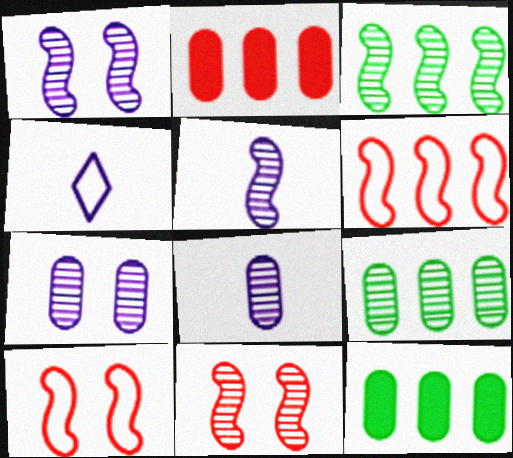[[3, 5, 11], 
[4, 11, 12]]